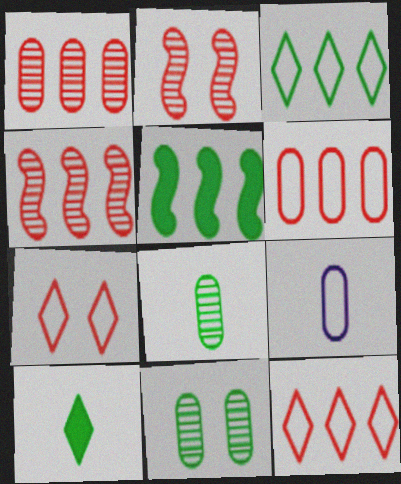[]